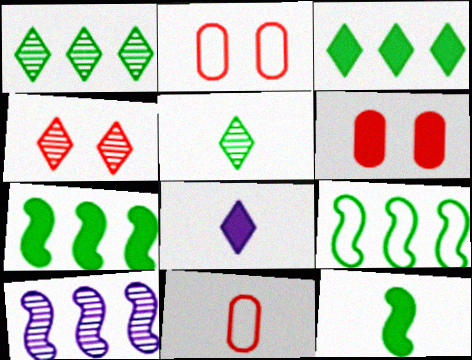[[6, 7, 8]]